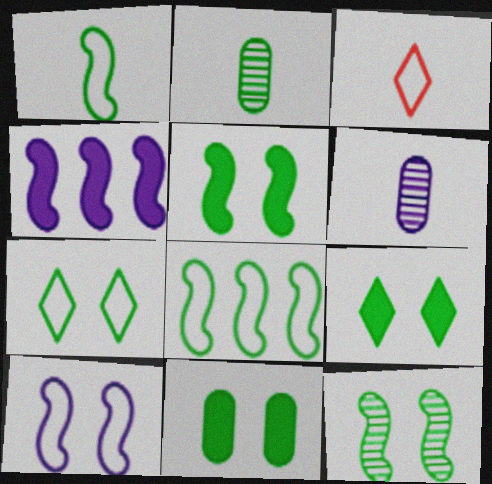[[2, 8, 9], 
[5, 9, 11], 
[7, 11, 12]]